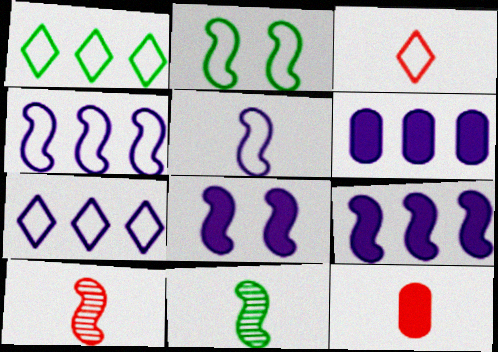[[2, 9, 10], 
[3, 10, 12]]